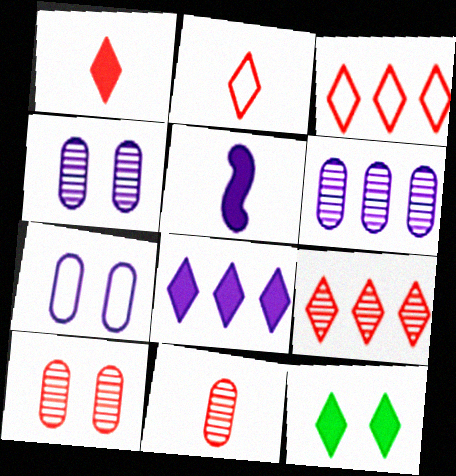[[1, 8, 12]]